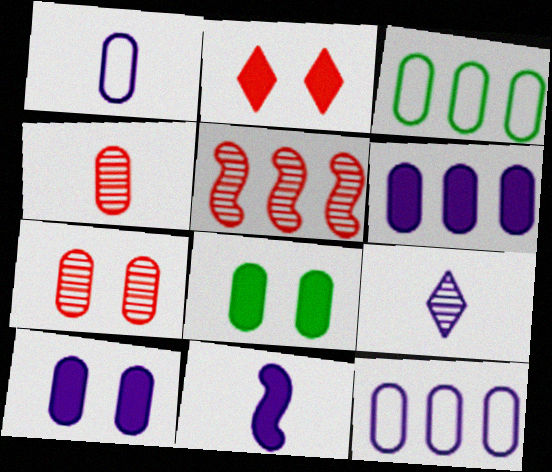[[1, 9, 11], 
[3, 4, 10], 
[4, 8, 12]]